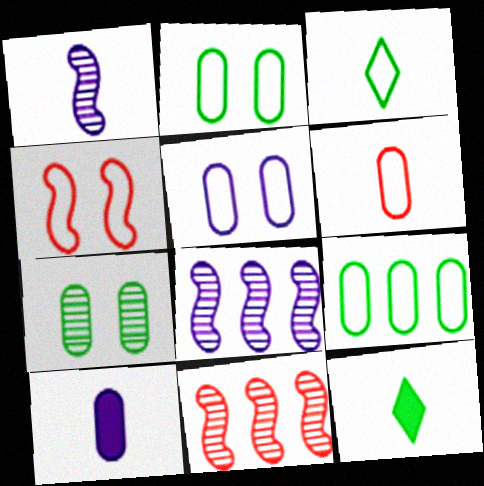[[1, 6, 12], 
[5, 6, 9], 
[5, 11, 12]]